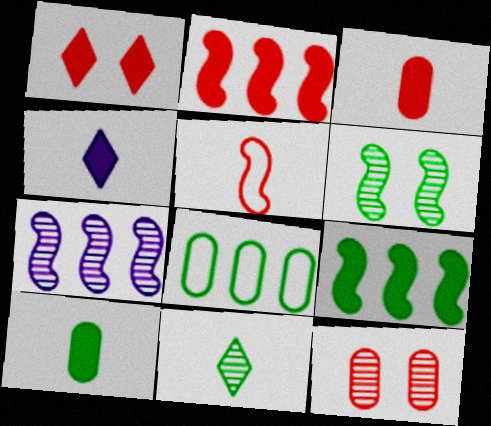[[1, 2, 3], 
[7, 11, 12]]